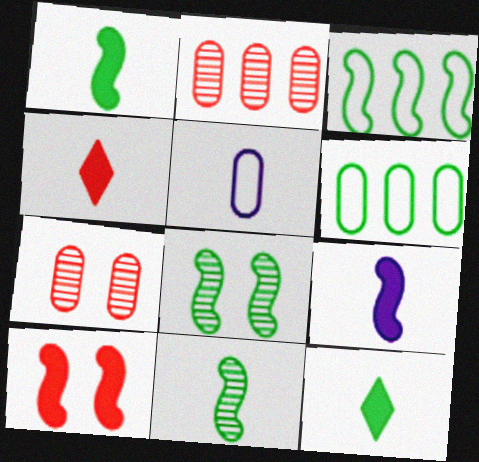[[1, 3, 8], 
[4, 5, 11], 
[6, 8, 12]]